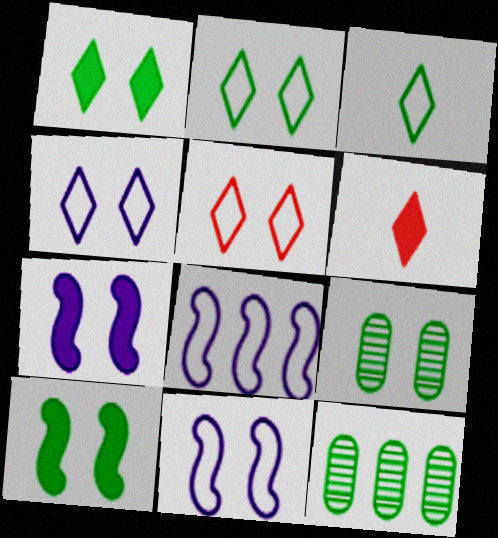[[2, 4, 5], 
[2, 9, 10], 
[3, 10, 12], 
[5, 7, 9], 
[6, 8, 9], 
[6, 11, 12]]